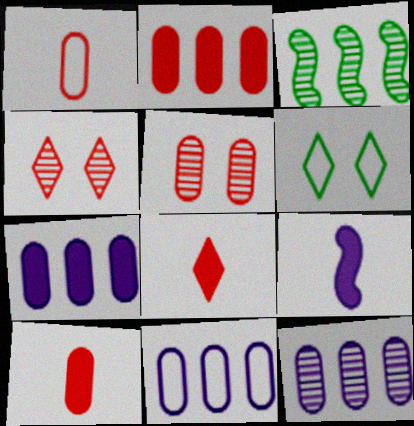[[1, 2, 5], 
[7, 11, 12]]